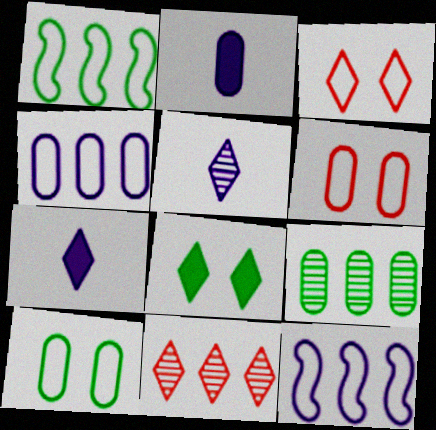[[2, 6, 9]]